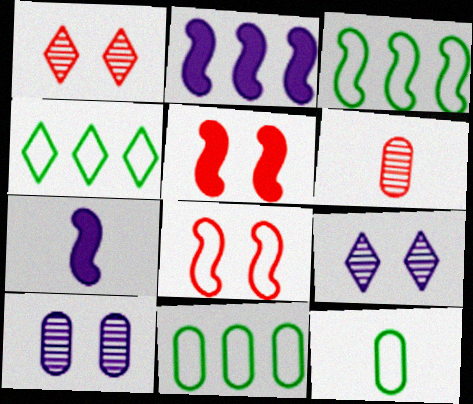[[1, 2, 12], 
[1, 7, 11], 
[3, 4, 11]]